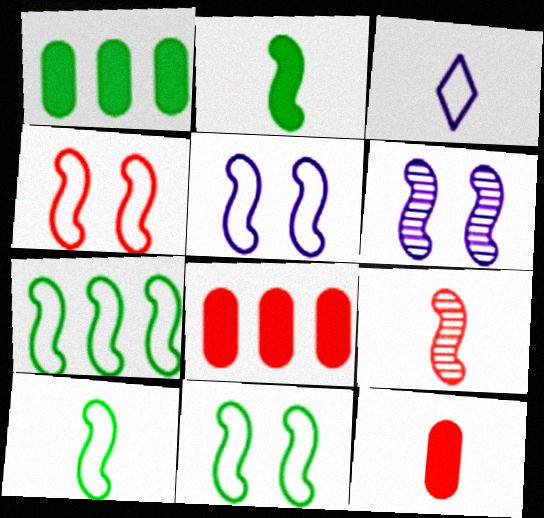[[4, 5, 11], 
[7, 10, 11]]